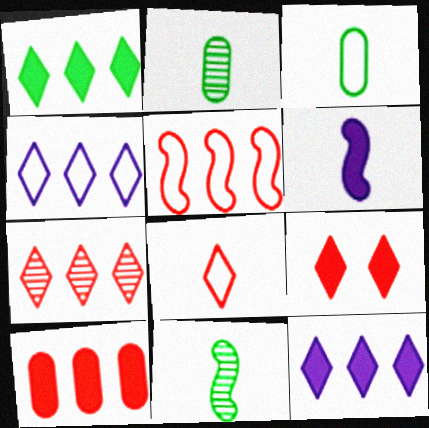[[1, 4, 7], 
[2, 6, 8], 
[5, 7, 10], 
[7, 8, 9]]